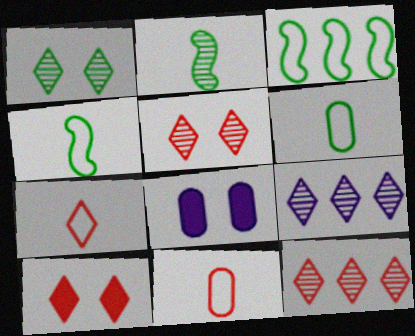[[4, 8, 12], 
[7, 10, 12]]